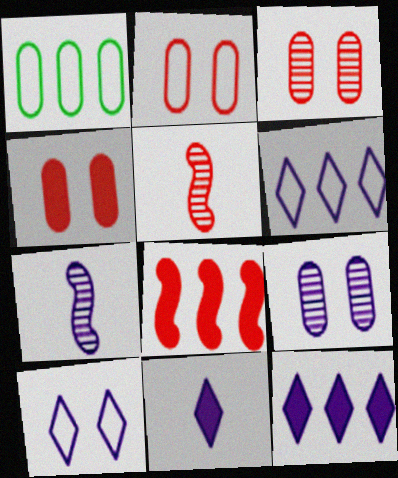[[2, 3, 4]]